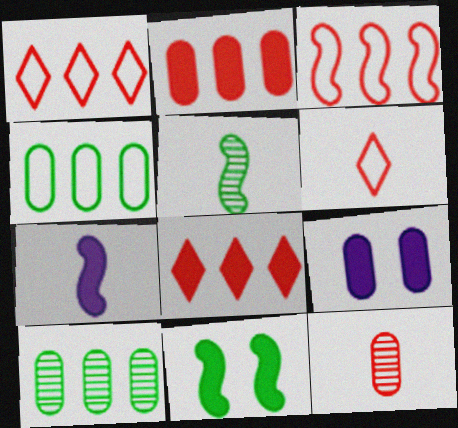[[1, 5, 9], 
[4, 9, 12]]